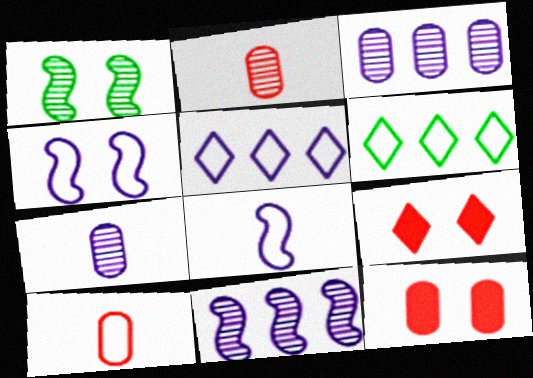[[4, 6, 10]]